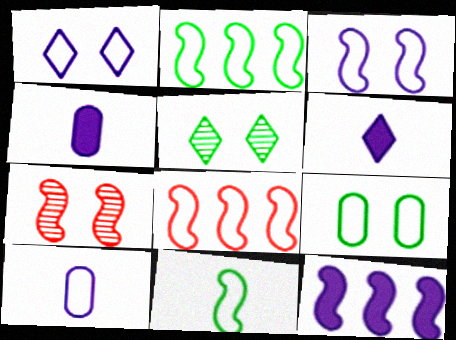[[3, 8, 11], 
[4, 5, 8], 
[7, 11, 12]]